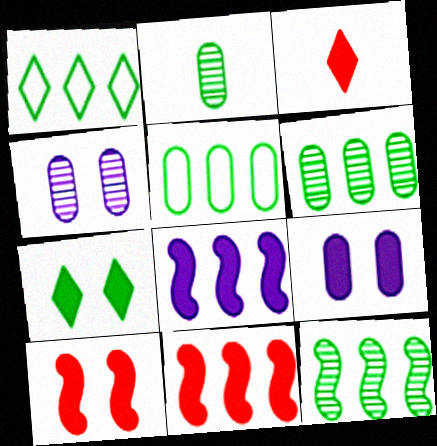[[7, 9, 10]]